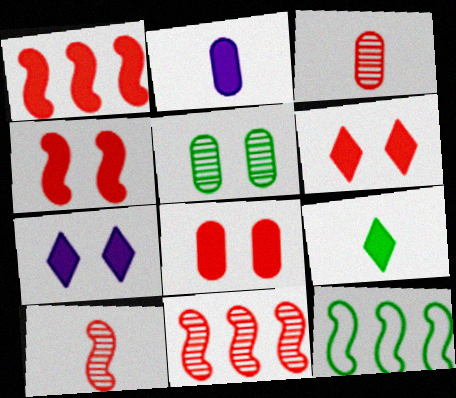[[3, 7, 12], 
[4, 6, 8], 
[5, 9, 12]]